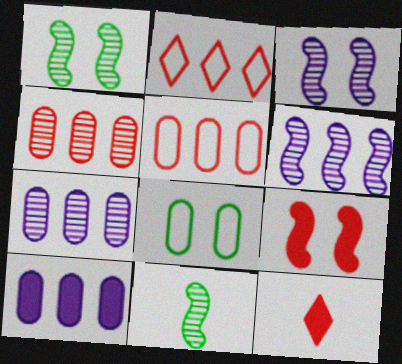[[6, 8, 12]]